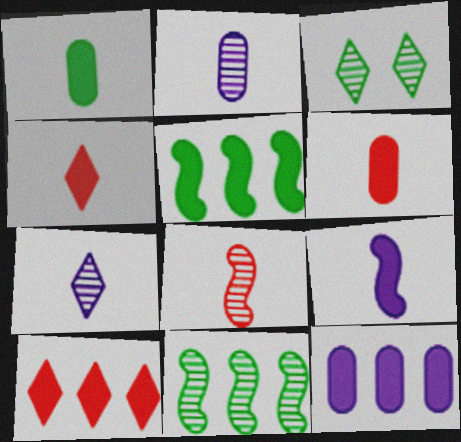[[1, 4, 9], 
[5, 10, 12]]